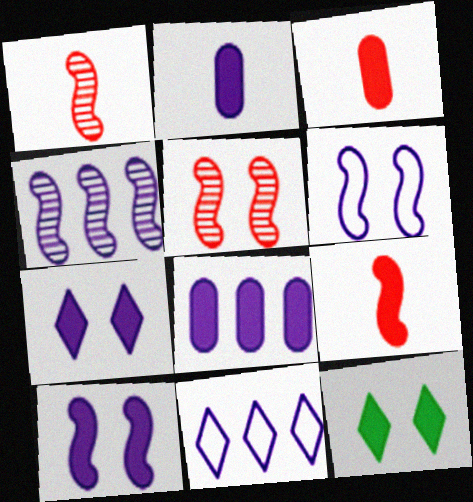[[4, 8, 11], 
[8, 9, 12]]